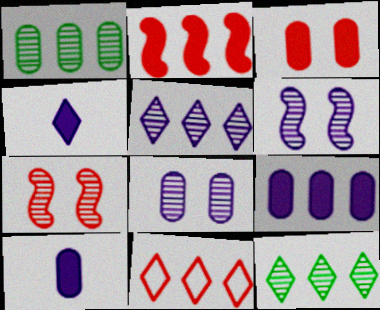[]